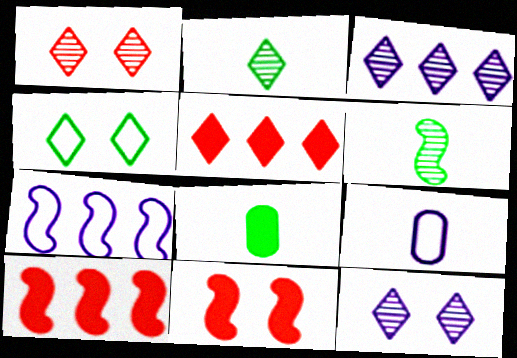[[1, 2, 3], 
[1, 7, 8], 
[6, 7, 11]]